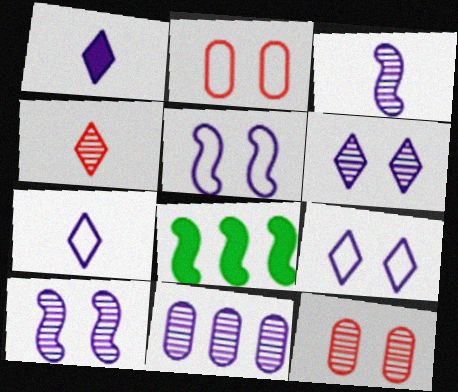[[1, 5, 11], 
[3, 6, 11], 
[7, 8, 12]]